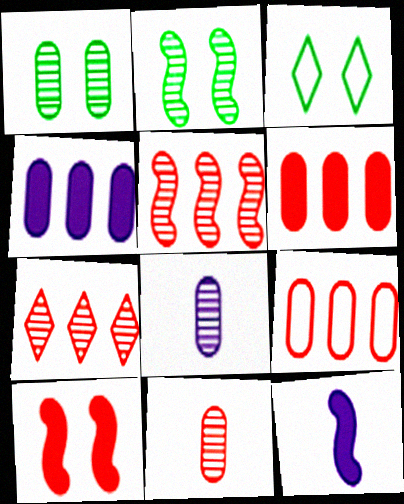[[2, 7, 8]]